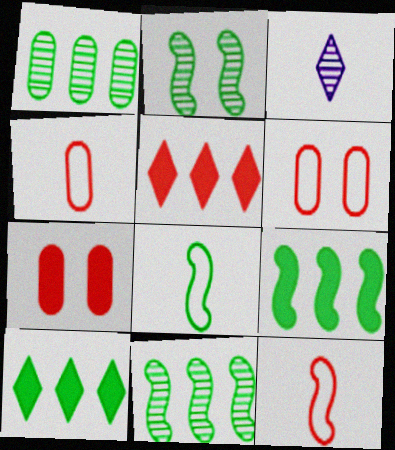[[2, 8, 9], 
[3, 6, 9]]